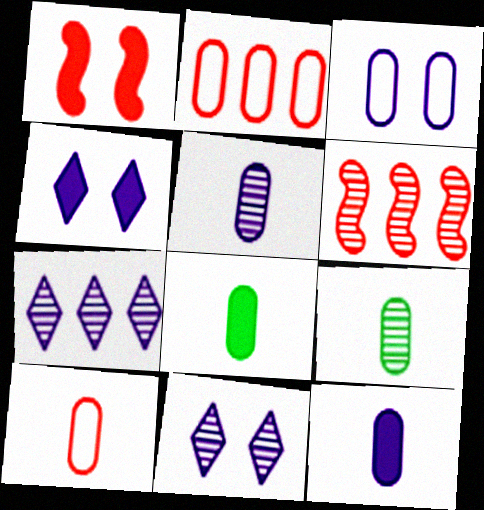[[5, 8, 10], 
[6, 9, 11], 
[9, 10, 12]]